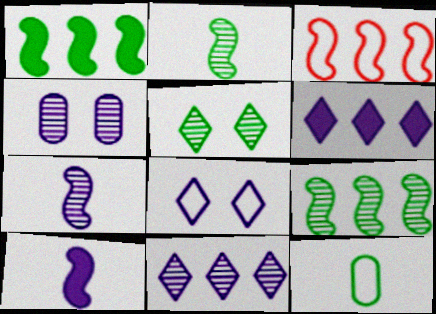[[1, 5, 12], 
[3, 8, 12], 
[4, 7, 11]]